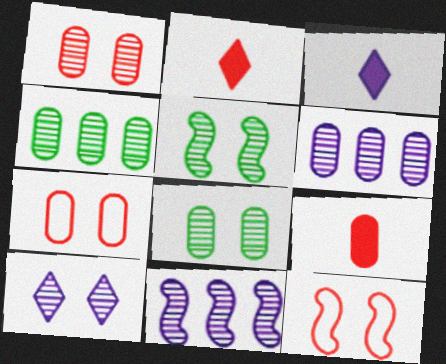[[1, 5, 10], 
[3, 4, 12]]